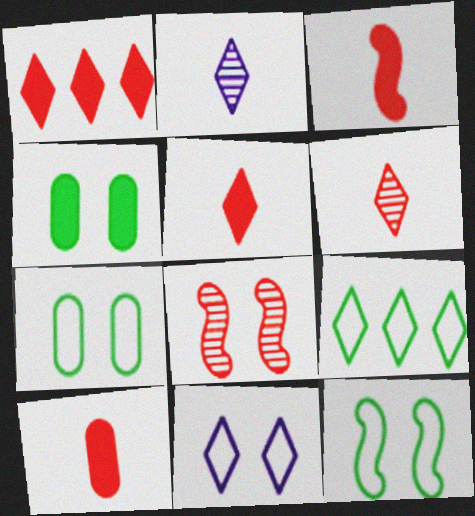[[3, 5, 10], 
[4, 8, 11]]